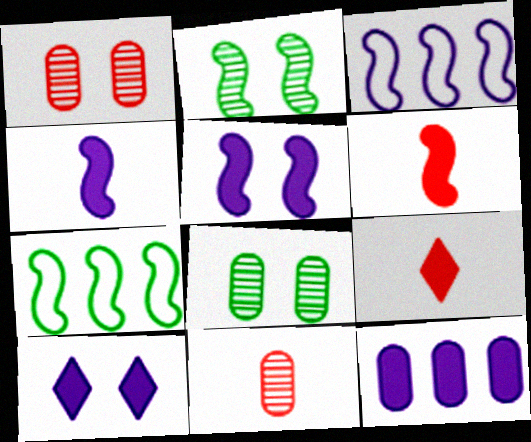[[2, 3, 6], 
[3, 8, 9], 
[4, 10, 12], 
[7, 10, 11]]